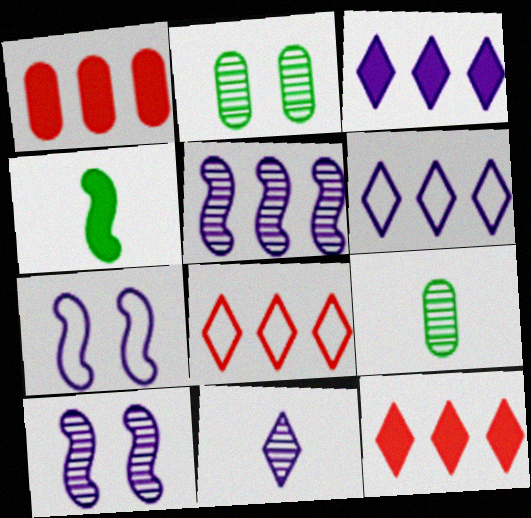[[7, 9, 12]]